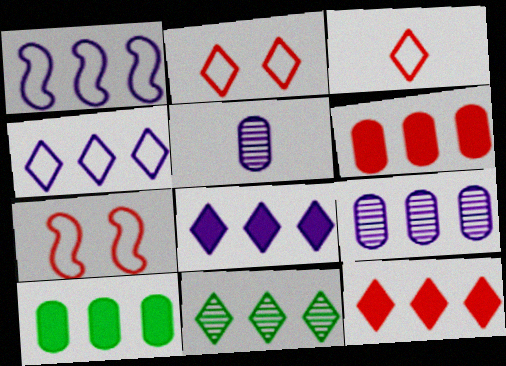[[1, 6, 11], 
[1, 8, 9], 
[4, 11, 12]]